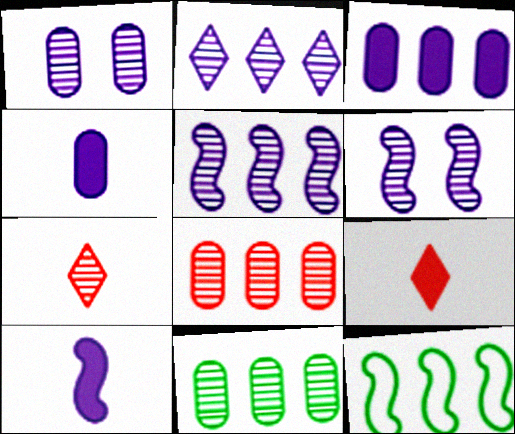[[1, 9, 12], 
[6, 7, 11]]